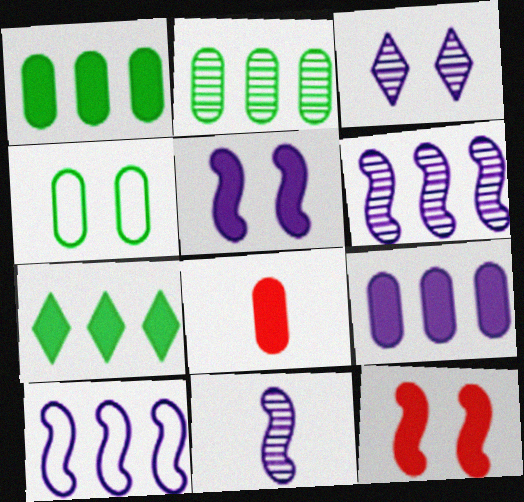[[3, 4, 12], 
[5, 7, 8], 
[5, 10, 11]]